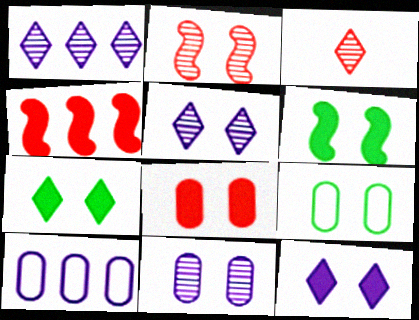[[2, 9, 12], 
[3, 6, 10], 
[6, 8, 12], 
[8, 9, 11]]